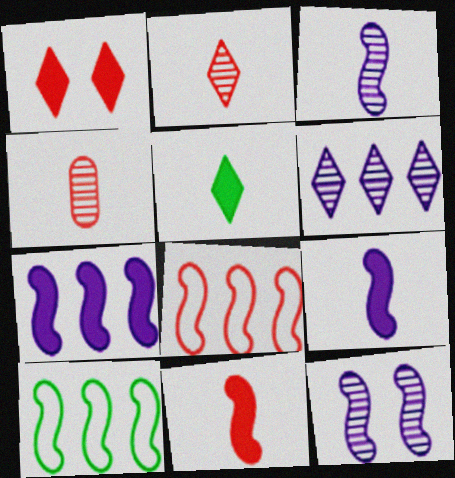[[1, 4, 8], 
[10, 11, 12]]